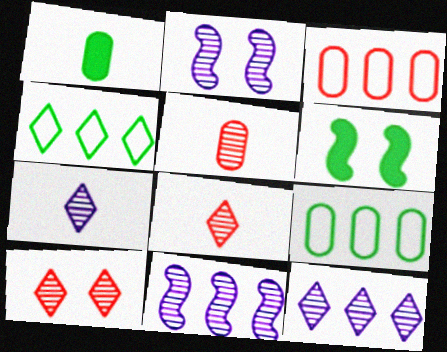[[3, 6, 7]]